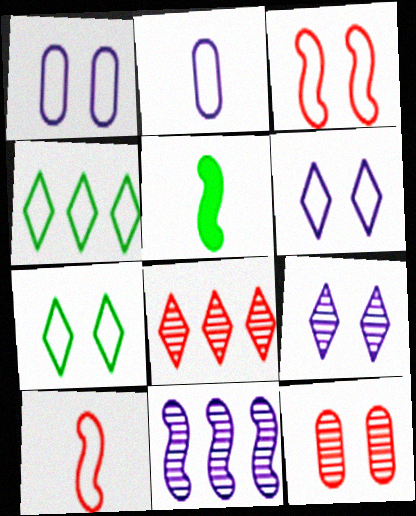[[1, 3, 7], 
[1, 4, 10], 
[1, 5, 8], 
[2, 3, 4], 
[3, 5, 11]]